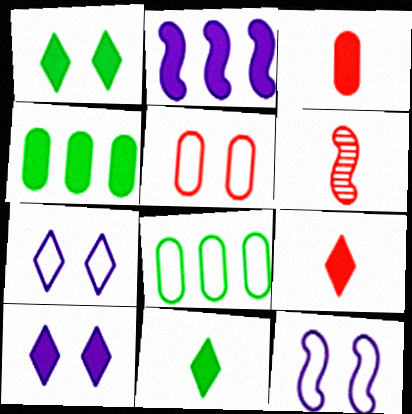[[1, 2, 3], 
[4, 6, 7], 
[6, 8, 10]]